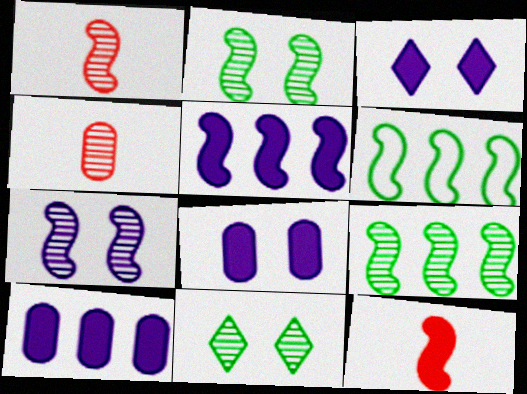[[1, 7, 9], 
[3, 4, 6], 
[6, 7, 12]]